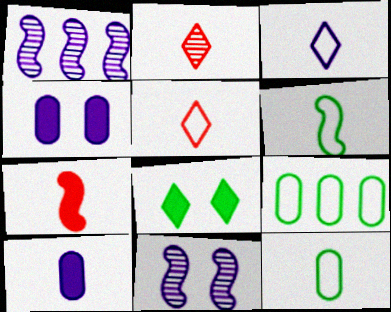[[1, 3, 4], 
[2, 6, 10]]